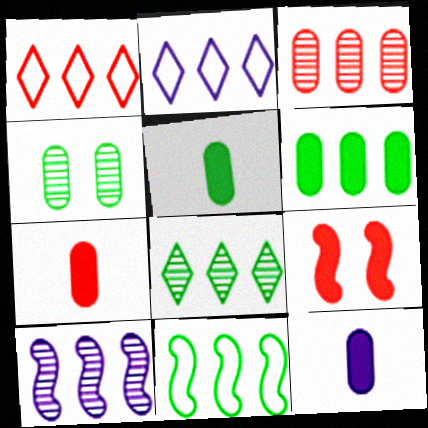[[1, 6, 10], 
[3, 8, 10], 
[5, 7, 12], 
[6, 8, 11]]